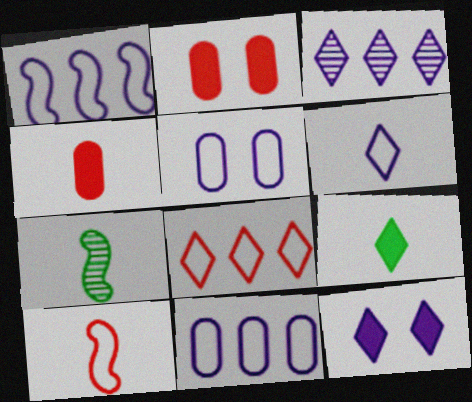[[1, 5, 6], 
[3, 6, 12], 
[4, 6, 7]]